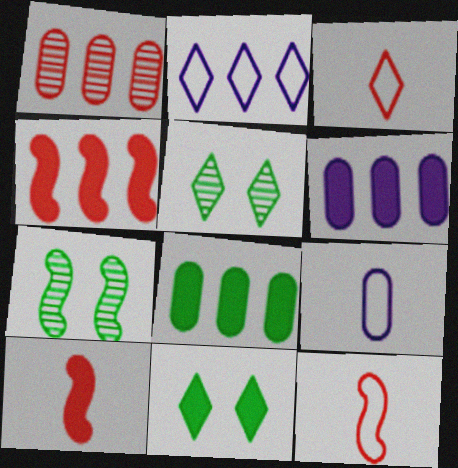[[3, 6, 7], 
[4, 5, 9], 
[5, 6, 12], 
[6, 10, 11]]